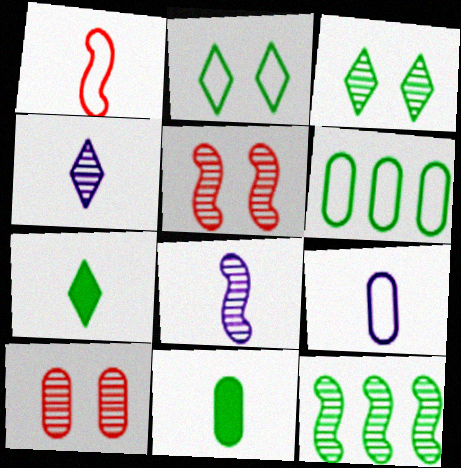[[1, 4, 11], 
[2, 11, 12], 
[4, 10, 12], 
[5, 8, 12]]